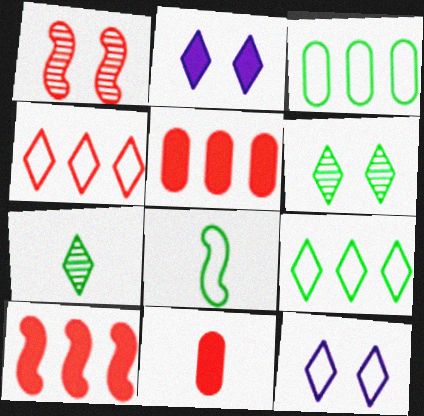[[1, 4, 11], 
[2, 4, 7]]